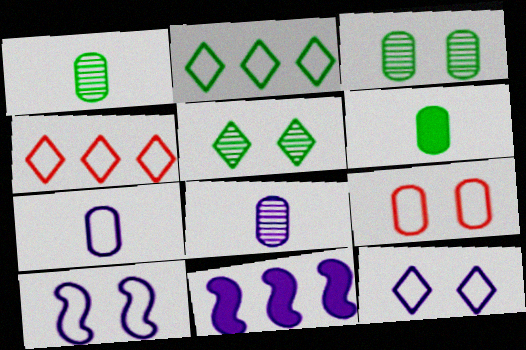[[8, 11, 12]]